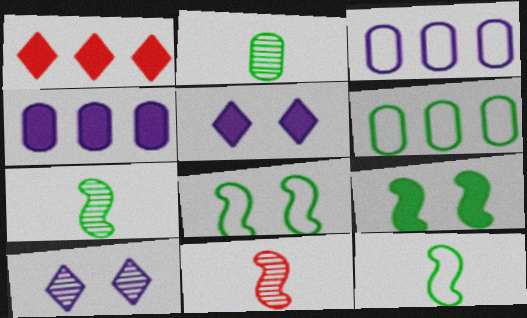[[5, 6, 11]]